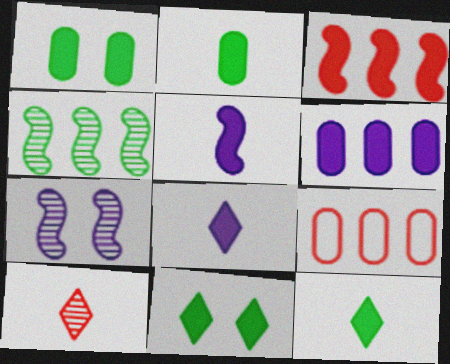[[1, 3, 8], 
[7, 9, 12]]